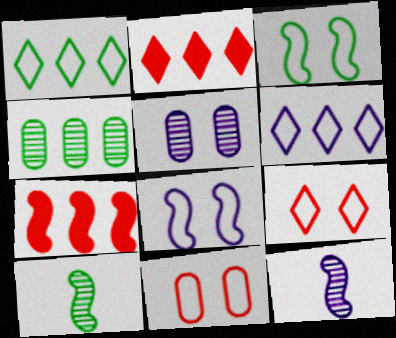[[3, 7, 12], 
[4, 6, 7], 
[7, 8, 10]]